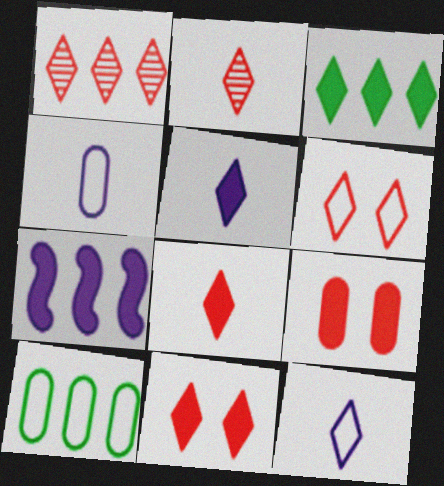[[1, 6, 8], 
[1, 7, 10], 
[3, 5, 11]]